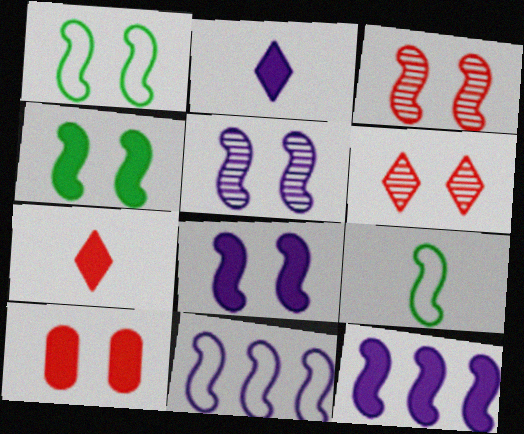[[1, 3, 8], 
[3, 9, 12]]